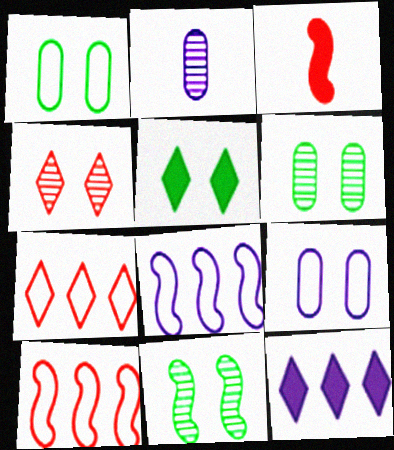[[1, 5, 11], 
[2, 5, 10], 
[3, 8, 11]]